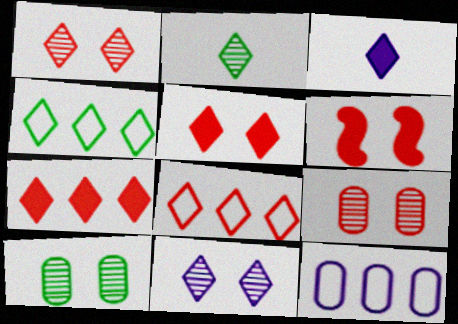[[1, 3, 4], 
[2, 6, 12]]